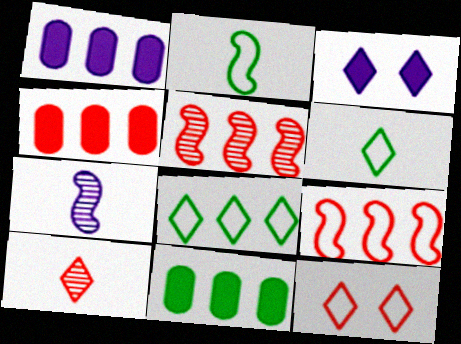[[1, 4, 11], 
[1, 5, 8], 
[3, 8, 10], 
[7, 11, 12]]